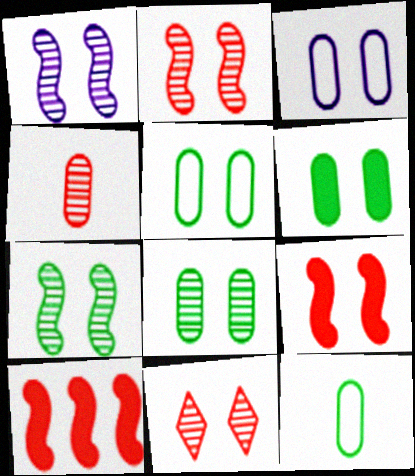[[1, 2, 7], 
[1, 8, 11], 
[5, 6, 8]]